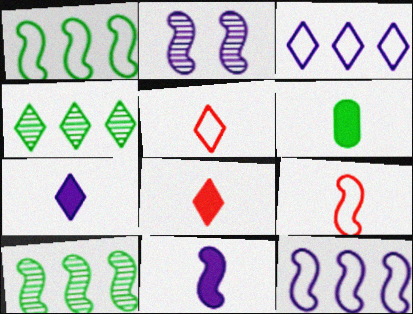[[2, 11, 12], 
[6, 8, 11]]